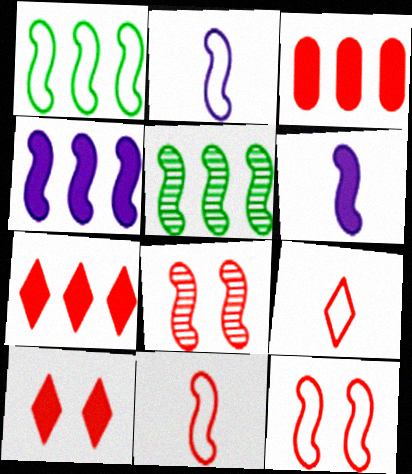[[1, 2, 12], 
[1, 6, 8], 
[3, 8, 9], 
[5, 6, 12]]